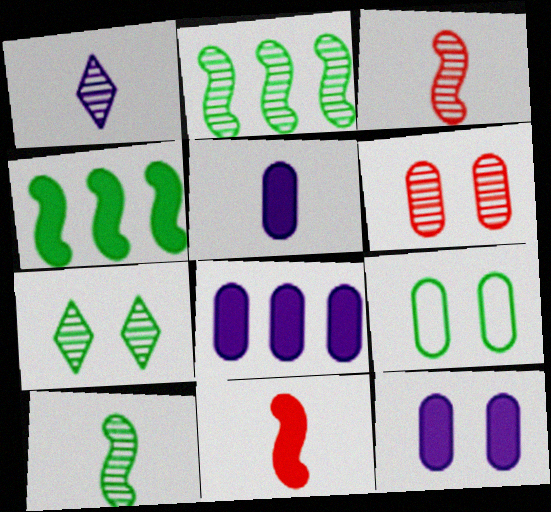[[1, 2, 6], 
[5, 8, 12], 
[6, 9, 12]]